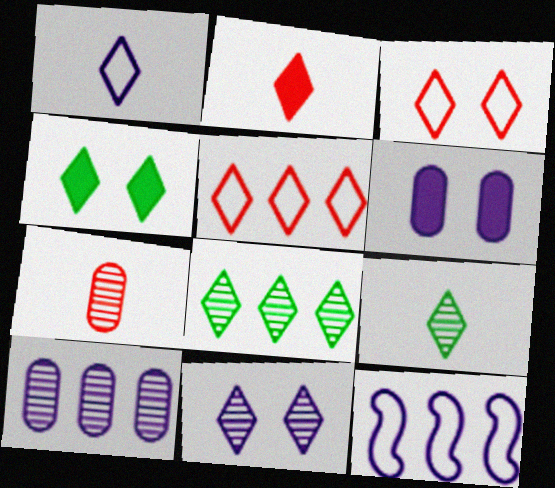[[1, 2, 9], 
[3, 4, 11], 
[4, 7, 12]]